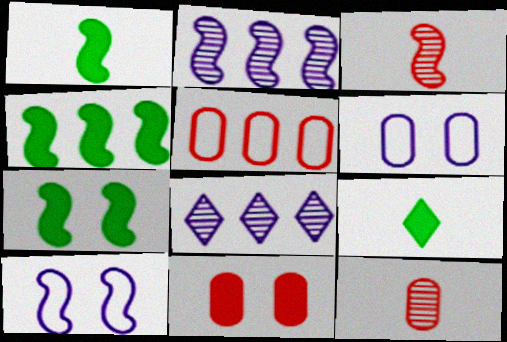[[1, 4, 7], 
[3, 4, 10], 
[4, 5, 8], 
[5, 11, 12]]